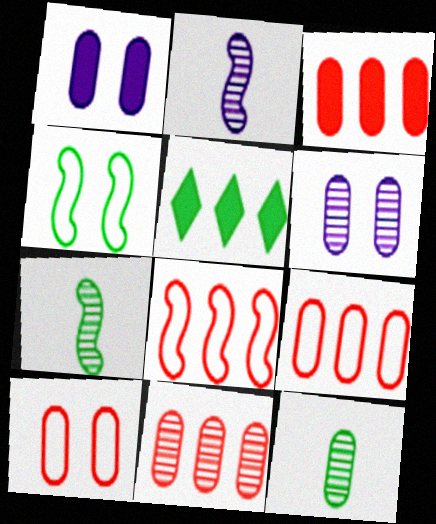[[1, 9, 12], 
[2, 5, 10], 
[3, 9, 11], 
[4, 5, 12], 
[6, 11, 12]]